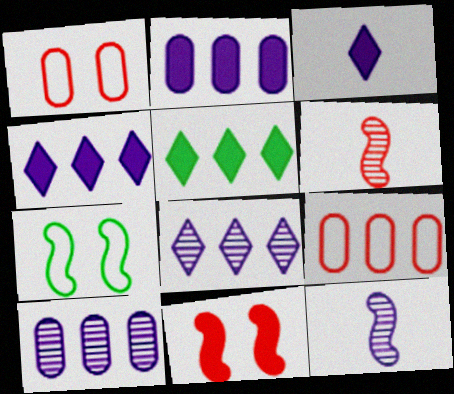[[1, 5, 12]]